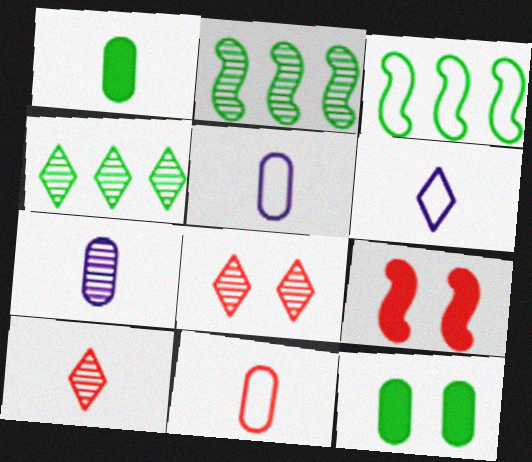[[1, 7, 11], 
[2, 7, 8], 
[4, 5, 9]]